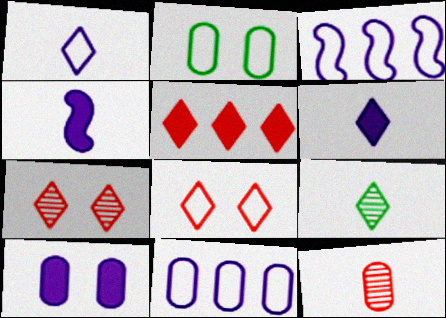[]